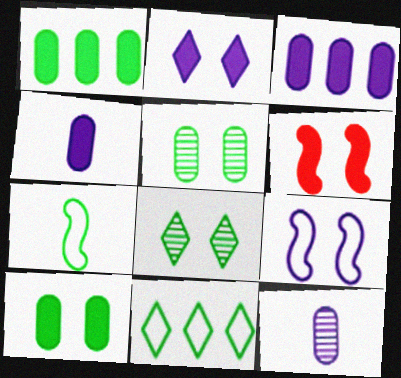[[1, 7, 8], 
[2, 6, 10], 
[6, 11, 12]]